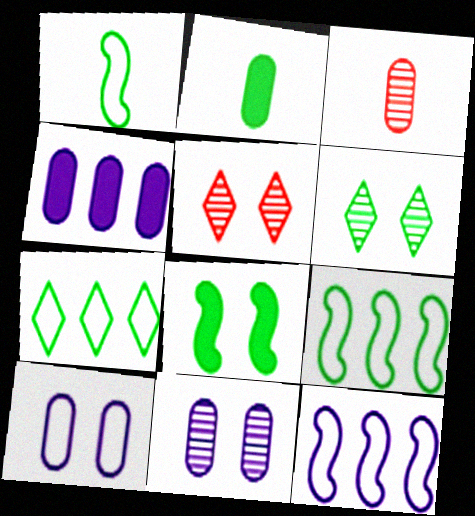[[1, 4, 5], 
[2, 5, 12], 
[2, 6, 9], 
[5, 8, 10]]